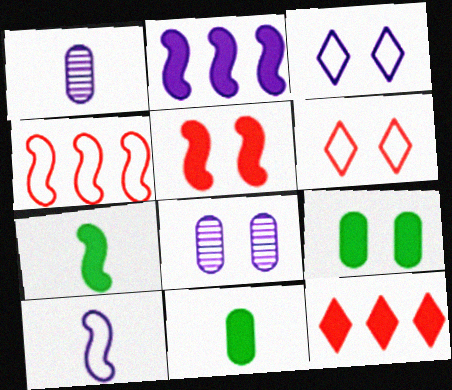[[1, 2, 3], 
[2, 5, 7]]